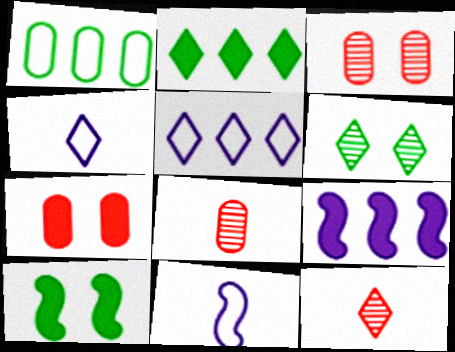[[2, 3, 11], 
[5, 8, 10]]